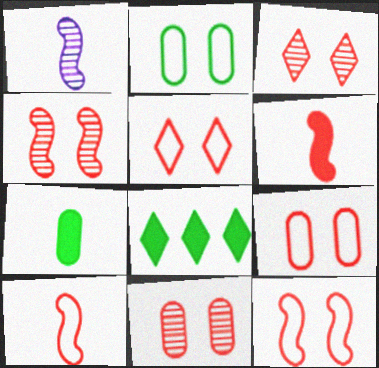[[1, 8, 9], 
[3, 4, 11], 
[5, 9, 12]]